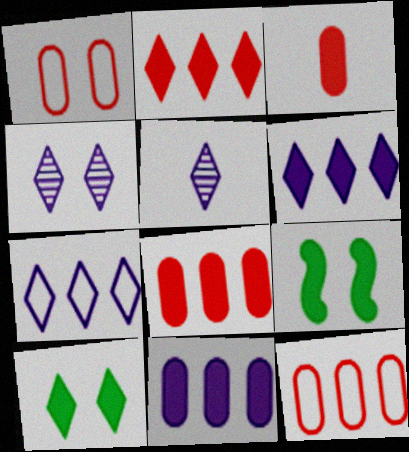[[1, 4, 9], 
[3, 6, 9], 
[5, 9, 12]]